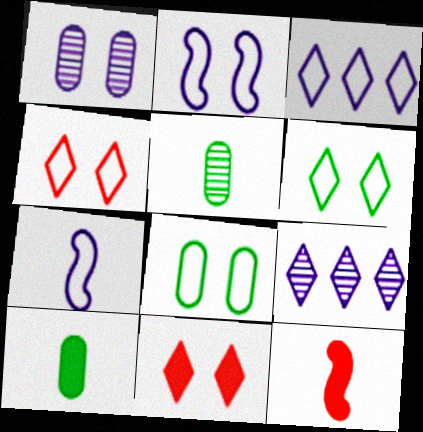[[2, 4, 8], 
[8, 9, 12]]